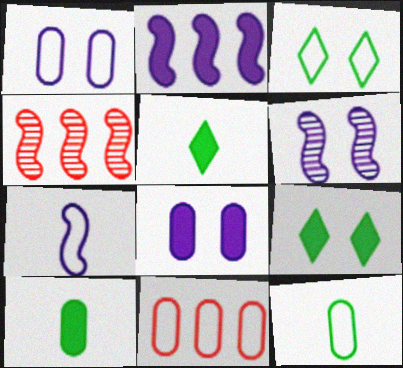[[1, 4, 5], 
[1, 11, 12], 
[2, 6, 7], 
[3, 7, 11], 
[5, 6, 11]]